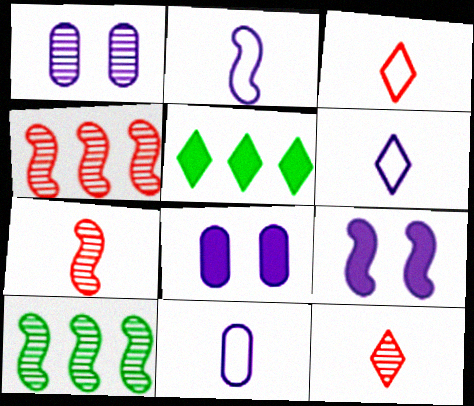[[1, 10, 12], 
[2, 6, 11], 
[3, 8, 10]]